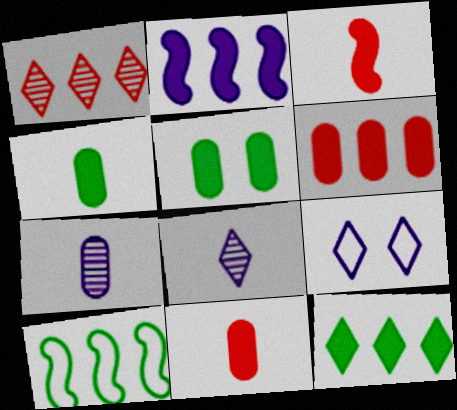[[2, 6, 12], 
[2, 7, 9]]